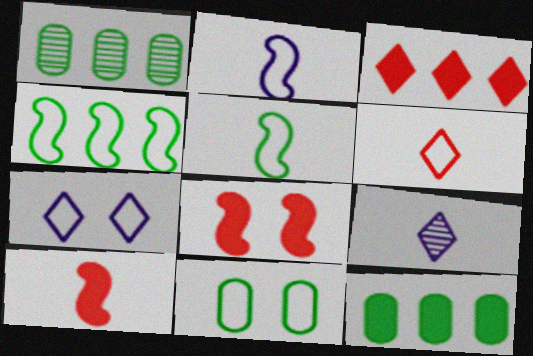[[1, 7, 10]]